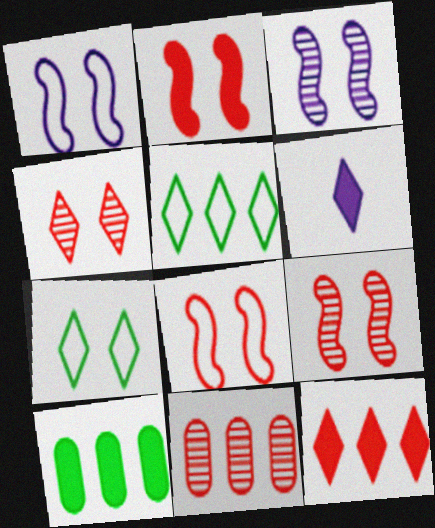[[2, 6, 10], 
[2, 8, 9], 
[4, 5, 6]]